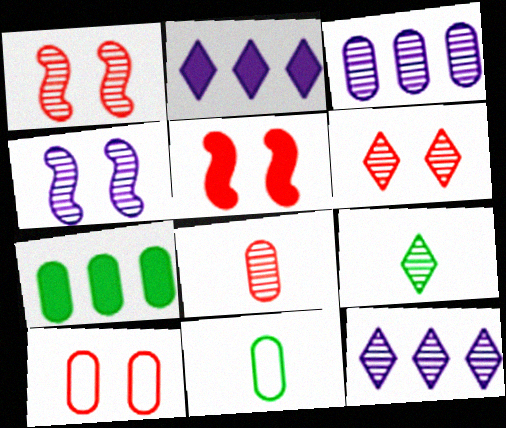[[1, 2, 11], 
[1, 3, 9], 
[5, 6, 10], 
[5, 11, 12], 
[6, 9, 12]]